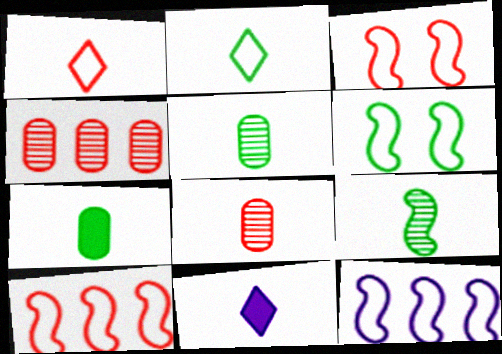[[2, 7, 9], 
[4, 6, 11]]